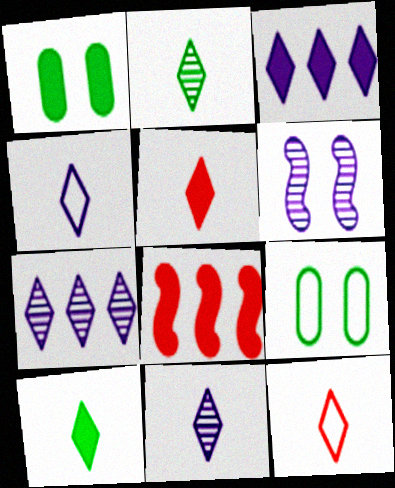[[2, 4, 5], 
[8, 9, 11], 
[10, 11, 12]]